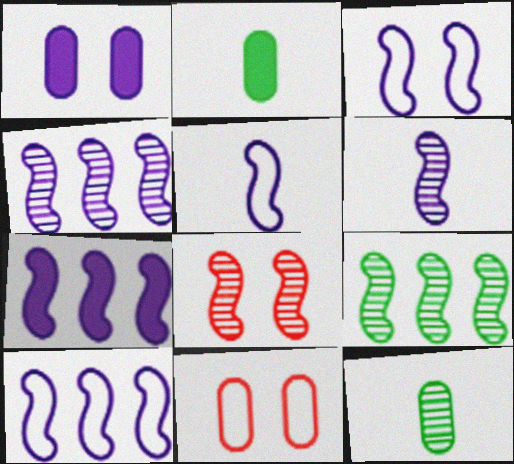[[3, 5, 10], 
[3, 6, 7], 
[4, 7, 10], 
[6, 8, 9]]